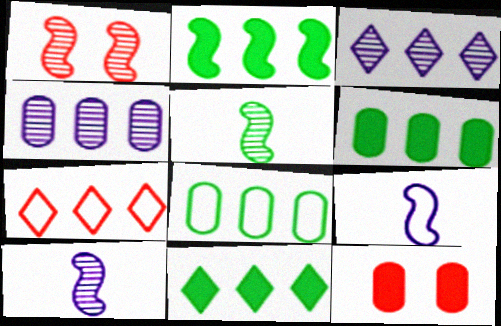[[1, 2, 9], 
[2, 4, 7], 
[2, 6, 11], 
[3, 7, 11]]